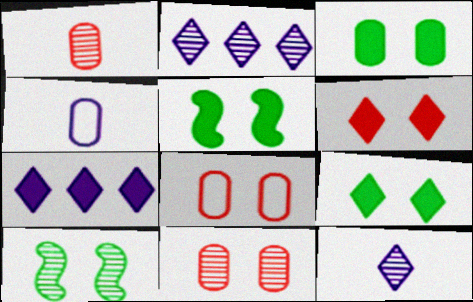[[1, 2, 10], 
[3, 5, 9]]